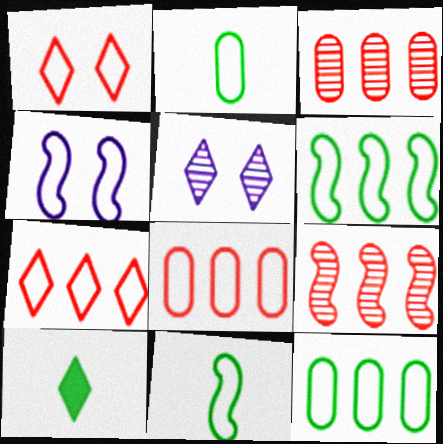[[2, 4, 7], 
[3, 4, 10], 
[5, 7, 10]]